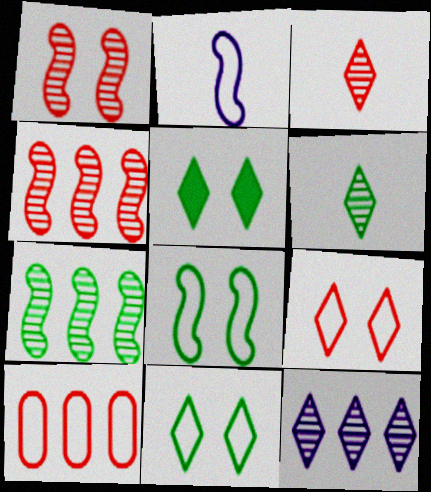[[2, 10, 11]]